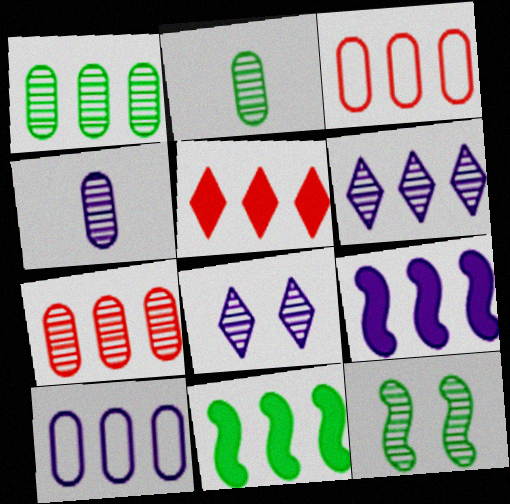[[3, 6, 11], 
[6, 9, 10]]